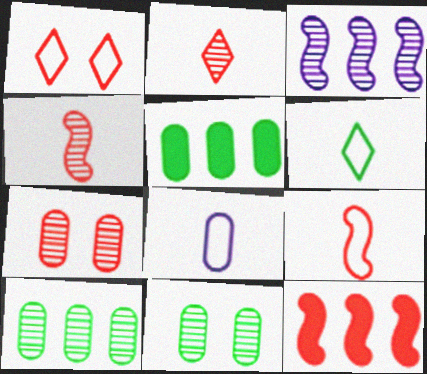[[2, 3, 11], 
[5, 7, 8], 
[6, 8, 9]]